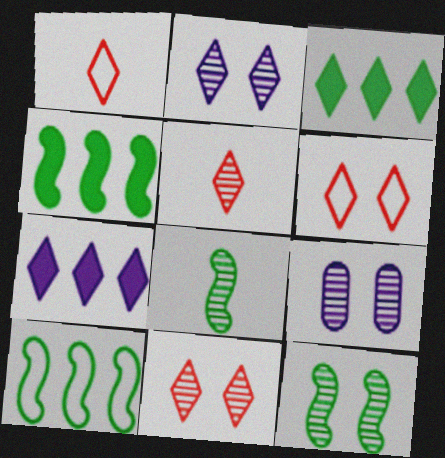[[1, 2, 3], 
[1, 4, 9], 
[9, 11, 12]]